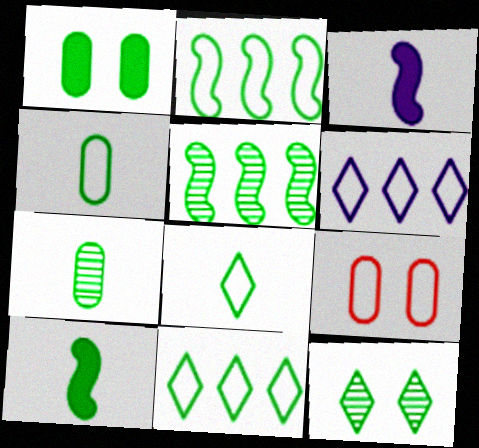[[1, 5, 8], 
[5, 7, 12], 
[7, 8, 10]]